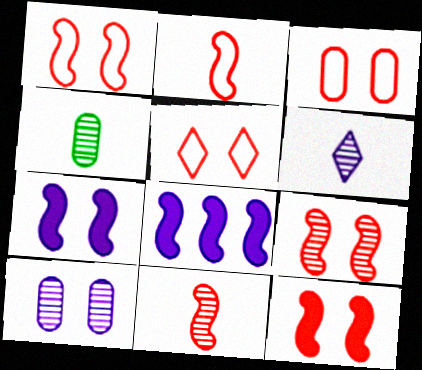[[1, 3, 5], 
[1, 9, 12], 
[4, 5, 8], 
[4, 6, 11]]